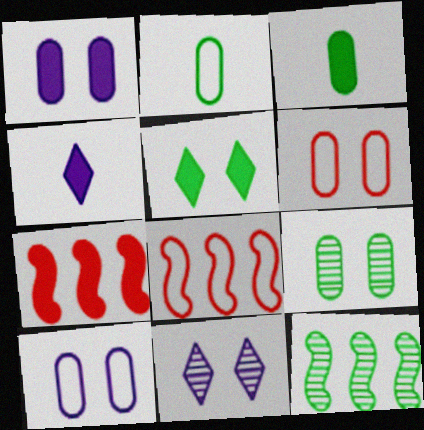[[1, 6, 9], 
[2, 5, 12], 
[2, 7, 11], 
[3, 8, 11], 
[4, 6, 12], 
[4, 8, 9]]